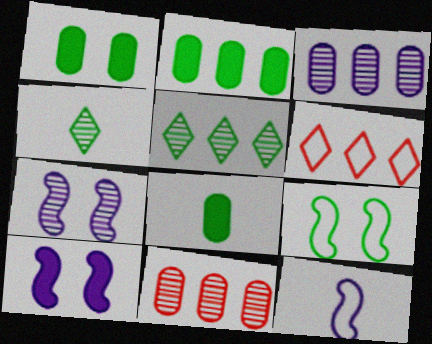[[1, 2, 8], 
[2, 4, 9], 
[4, 7, 11], 
[5, 8, 9], 
[6, 7, 8]]